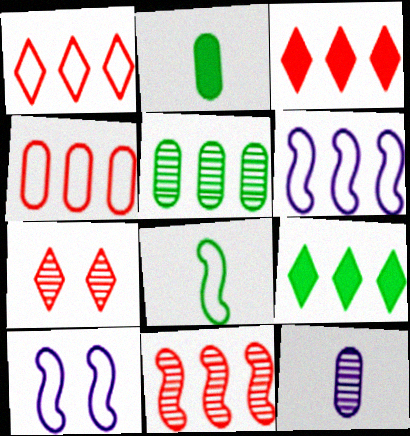[[2, 6, 7], 
[3, 4, 11], 
[3, 5, 6]]